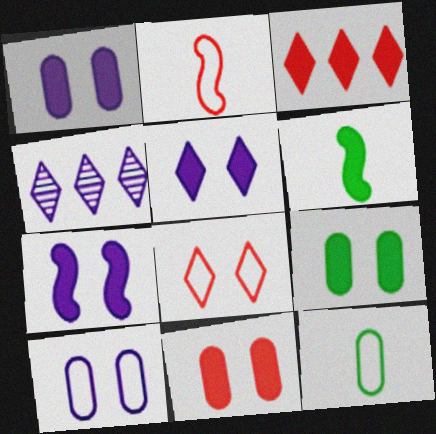[[1, 3, 6], 
[1, 5, 7], 
[1, 9, 11], 
[2, 4, 9]]